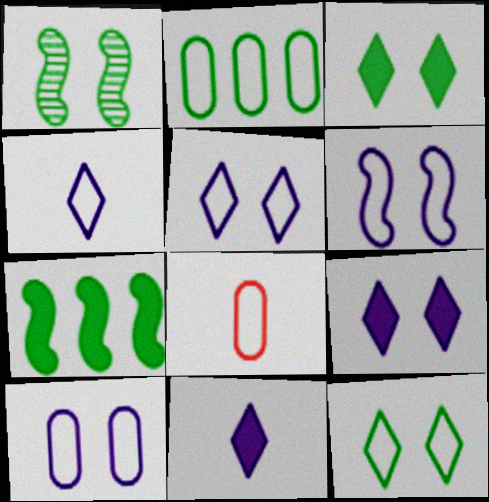[[2, 8, 10], 
[5, 6, 10]]